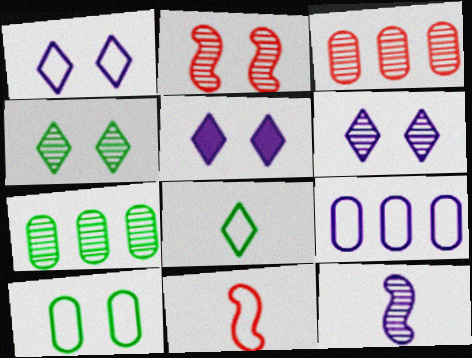[[1, 5, 6], 
[2, 5, 10], 
[3, 4, 12], 
[5, 7, 11], 
[5, 9, 12]]